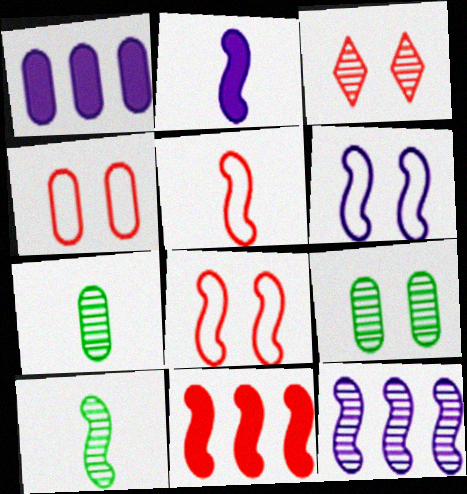[[1, 4, 7], 
[2, 5, 10], 
[2, 6, 12], 
[3, 7, 12], 
[6, 10, 11]]